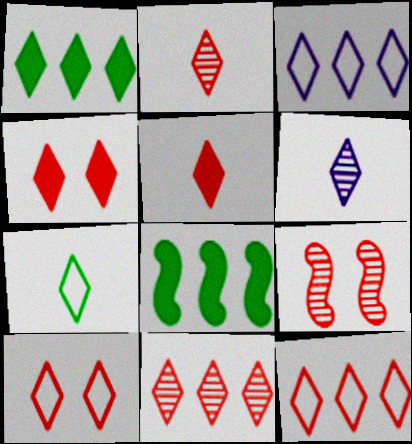[[1, 3, 11], 
[1, 6, 10], 
[2, 4, 12], 
[3, 7, 10], 
[5, 6, 7], 
[5, 10, 11]]